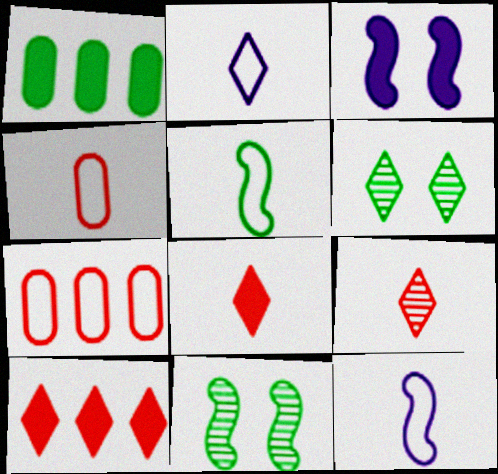[[1, 3, 8], 
[1, 5, 6], 
[2, 4, 5], 
[2, 6, 10]]